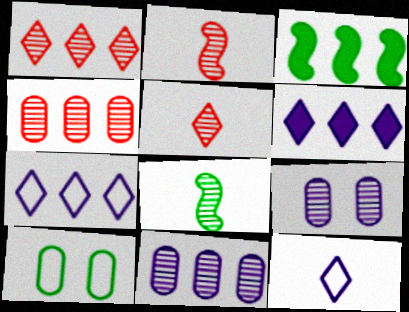[[1, 8, 9], 
[2, 6, 10], 
[3, 4, 7]]